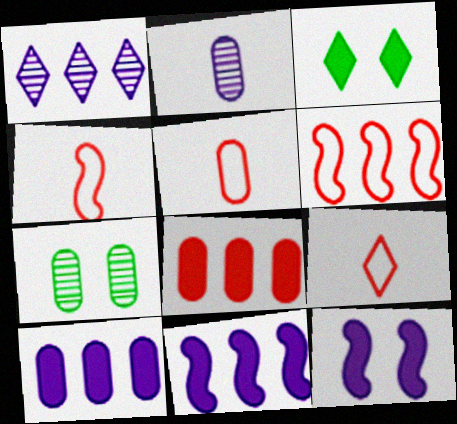[[1, 3, 9], 
[2, 3, 6], 
[4, 5, 9], 
[5, 7, 10], 
[7, 9, 11]]